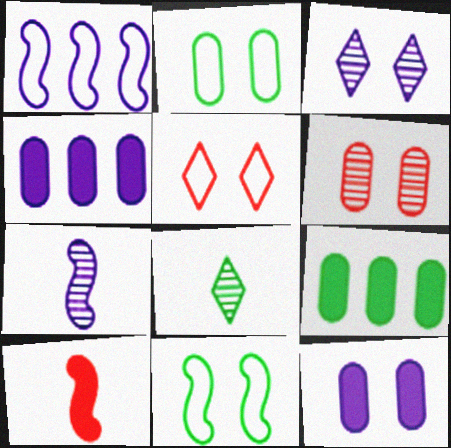[[2, 6, 12], 
[5, 7, 9], 
[8, 9, 11]]